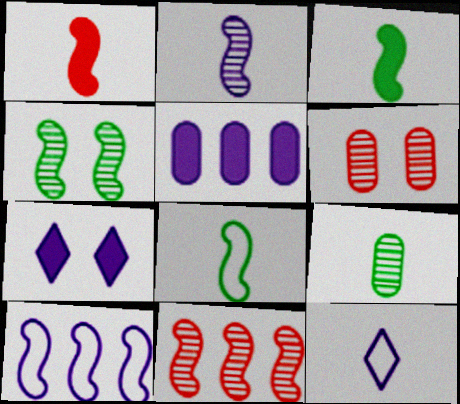[[1, 2, 8], 
[1, 4, 10], 
[1, 9, 12], 
[2, 4, 11]]